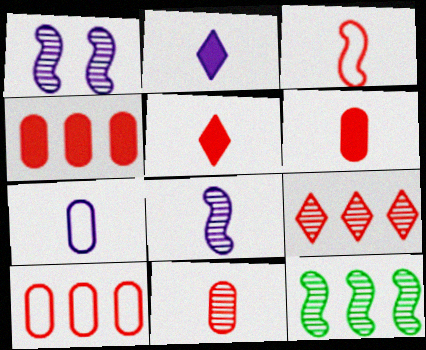[[2, 7, 8], 
[3, 5, 11]]